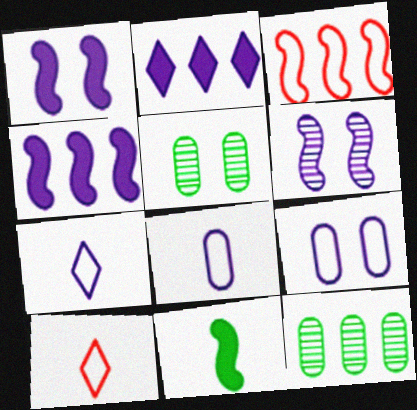[[1, 10, 12], 
[2, 3, 12], 
[2, 6, 8], 
[3, 6, 11], 
[4, 5, 10]]